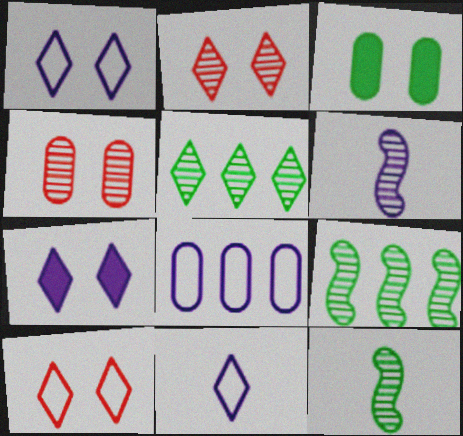[[4, 5, 6], 
[6, 7, 8]]